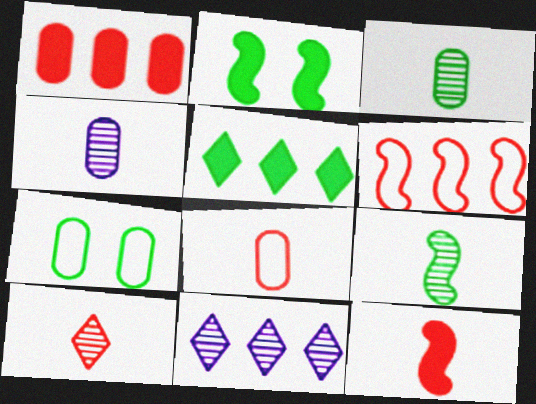[[1, 4, 7], 
[2, 8, 11], 
[4, 9, 10], 
[5, 7, 9], 
[7, 11, 12], 
[8, 10, 12]]